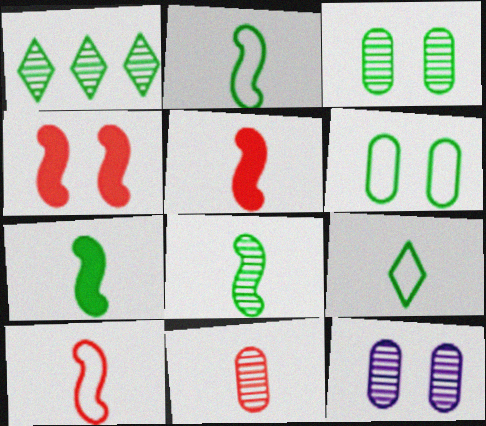[[1, 3, 8], 
[1, 6, 7], 
[2, 7, 8]]